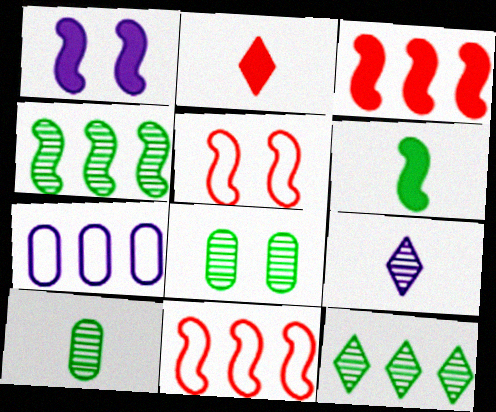[[1, 3, 6], 
[1, 7, 9], 
[3, 7, 12]]